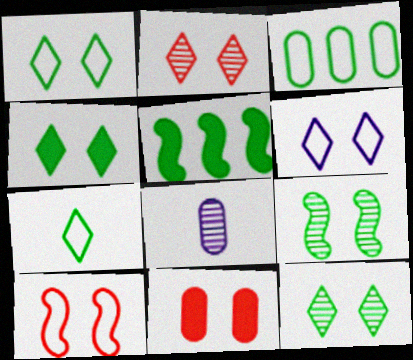[[1, 4, 12], 
[2, 4, 6], 
[2, 10, 11], 
[3, 8, 11], 
[6, 9, 11]]